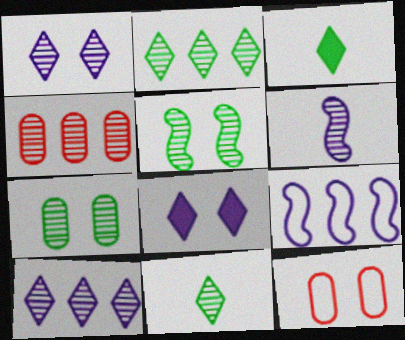[[5, 8, 12]]